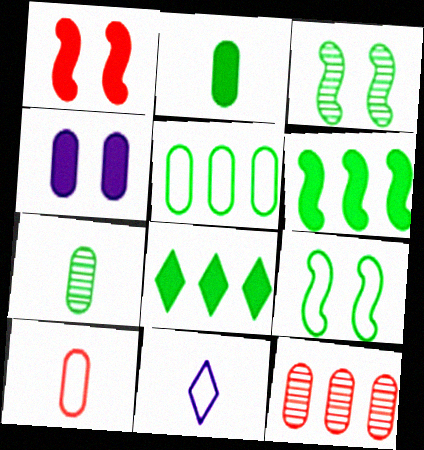[[7, 8, 9]]